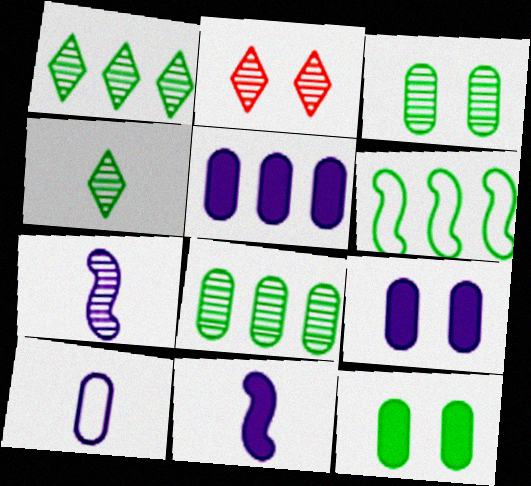[[2, 7, 8], 
[4, 6, 12]]